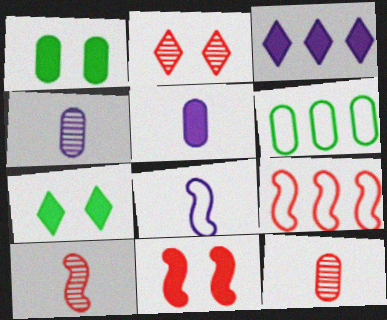[[4, 7, 9], 
[9, 10, 11]]